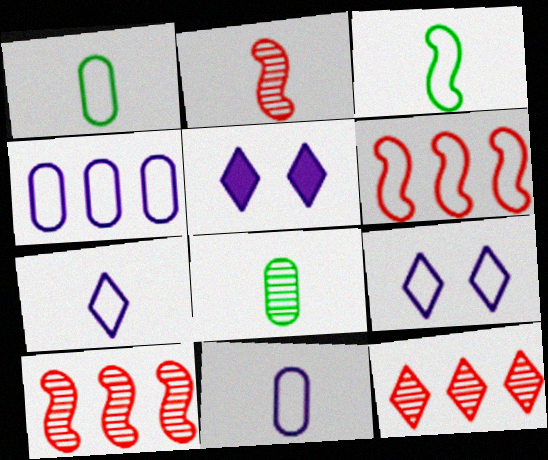[[1, 5, 10], 
[1, 6, 9], 
[5, 6, 8]]